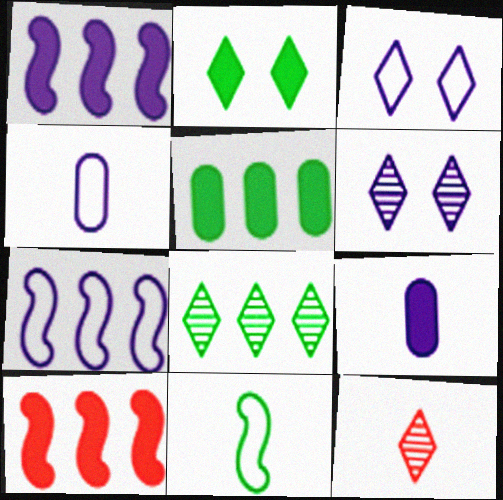[[1, 4, 6], 
[2, 9, 10], 
[3, 4, 7], 
[6, 7, 9], 
[6, 8, 12], 
[9, 11, 12]]